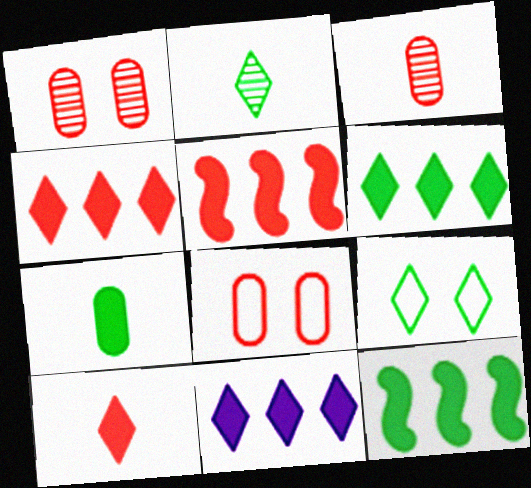[[2, 6, 9], 
[4, 6, 11]]